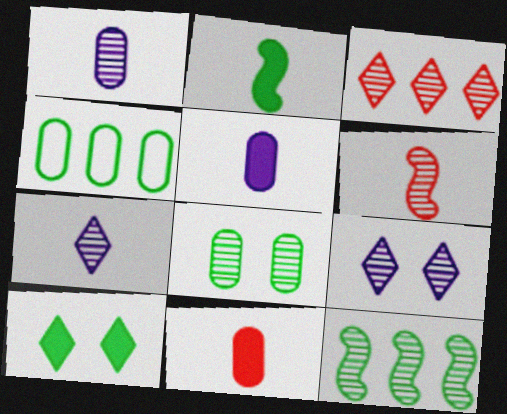[]